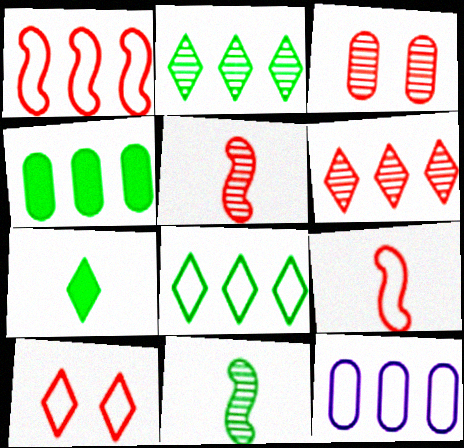[[1, 8, 12], 
[3, 5, 6]]